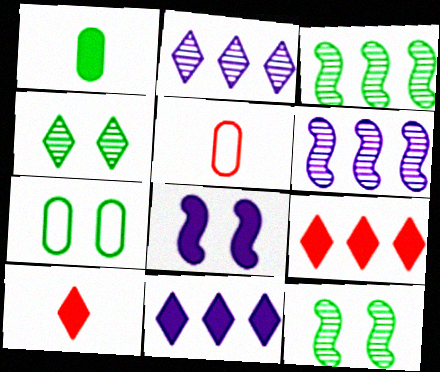[[1, 8, 9], 
[5, 11, 12], 
[6, 7, 10]]